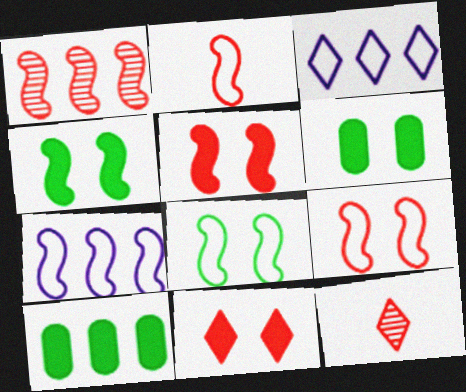[[1, 2, 5], 
[1, 3, 10], 
[2, 7, 8], 
[6, 7, 12]]